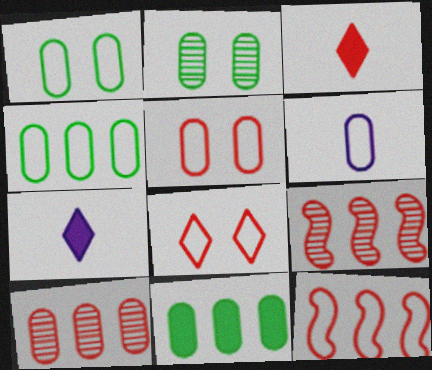[[1, 7, 9], 
[2, 7, 12], 
[3, 5, 9], 
[4, 5, 6]]